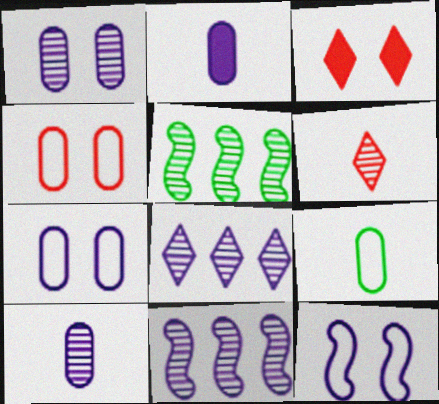[[1, 5, 6], 
[2, 8, 12], 
[3, 9, 11]]